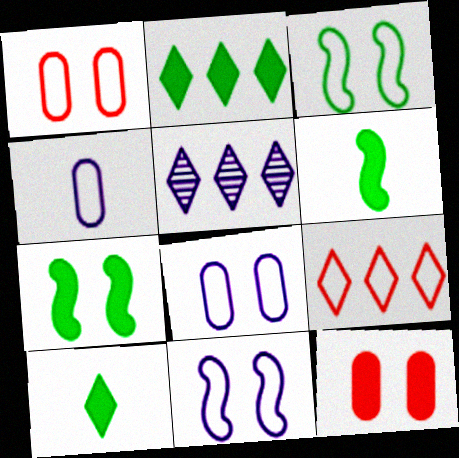[[1, 5, 6], 
[2, 5, 9], 
[3, 4, 9]]